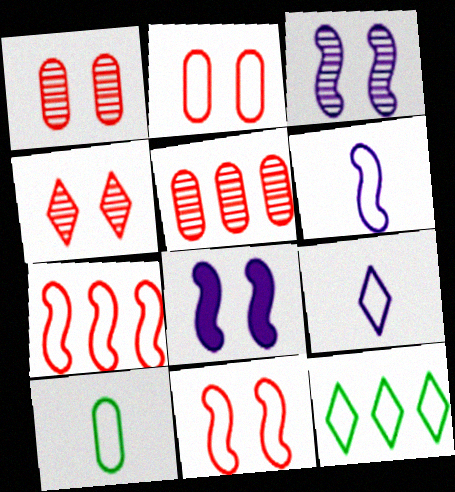[[2, 6, 12]]